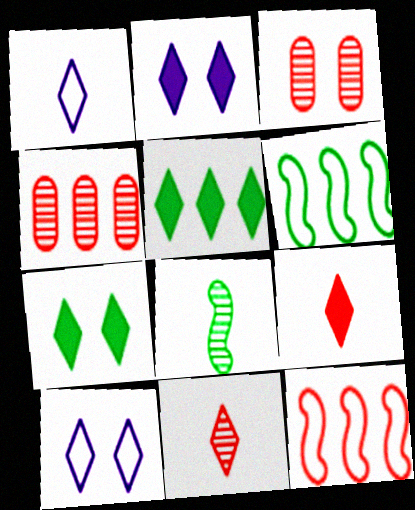[[2, 5, 9], 
[3, 9, 12], 
[5, 10, 11]]